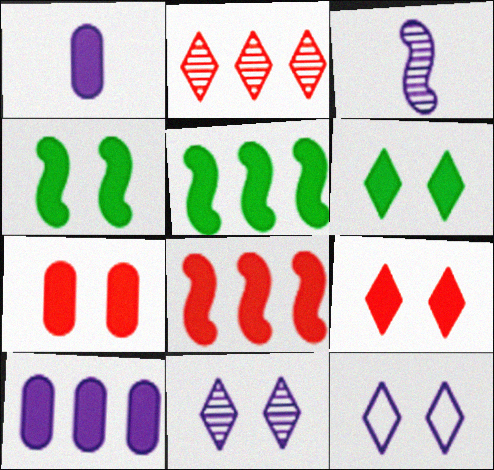[[1, 5, 9], 
[1, 6, 8], 
[3, 10, 12]]